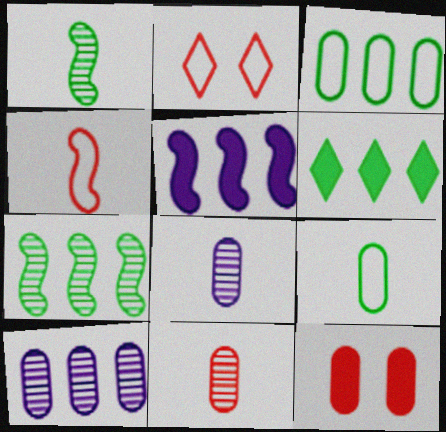[[3, 6, 7], 
[3, 8, 12], 
[9, 10, 12]]